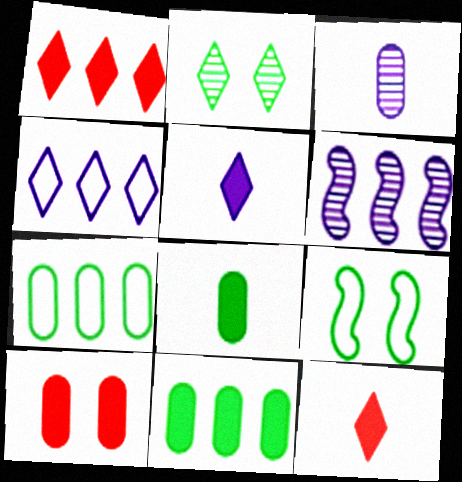[[1, 3, 9], 
[1, 6, 7], 
[2, 4, 12], 
[3, 7, 10]]